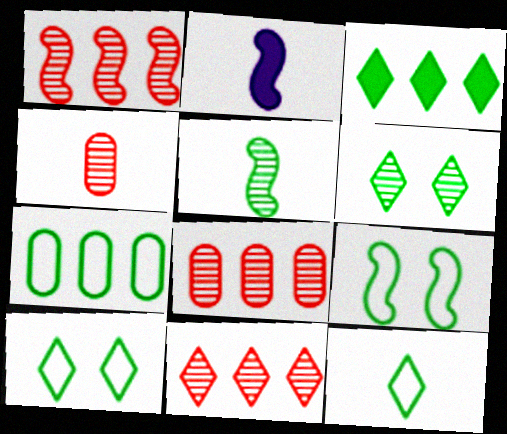[[1, 2, 9], 
[1, 8, 11], 
[2, 4, 12], 
[2, 8, 10], 
[3, 6, 12], 
[7, 9, 12]]